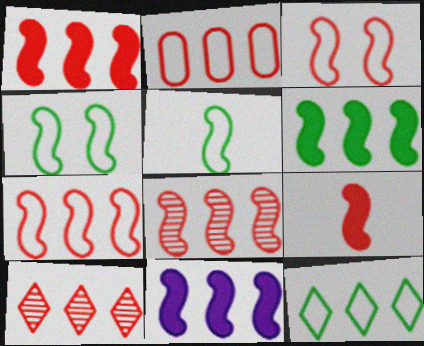[[1, 2, 10], 
[1, 6, 11], 
[1, 7, 8], 
[3, 8, 9]]